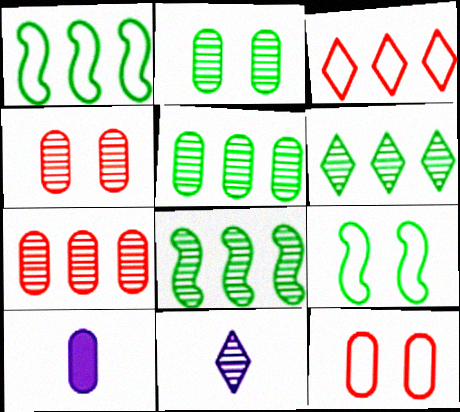[[4, 8, 11], 
[5, 6, 8], 
[5, 10, 12]]